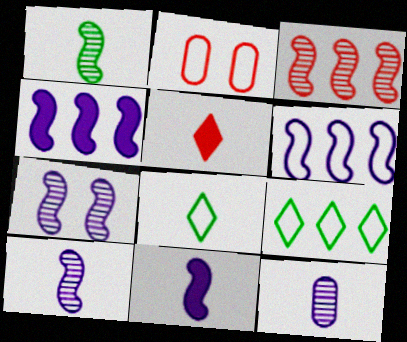[[1, 3, 7], 
[2, 3, 5], 
[2, 6, 8], 
[6, 7, 11]]